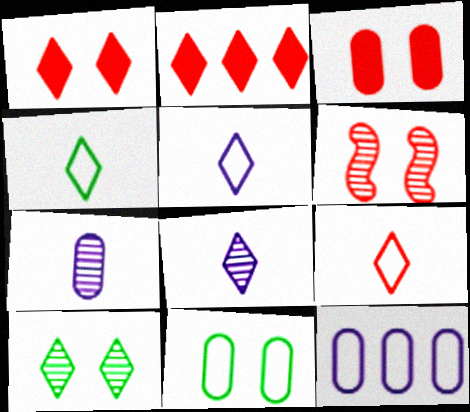[[2, 5, 10], 
[4, 5, 9]]